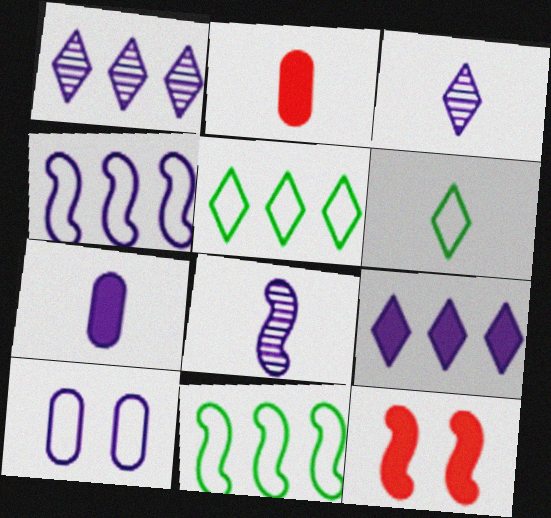[[2, 6, 8], 
[8, 9, 10], 
[8, 11, 12]]